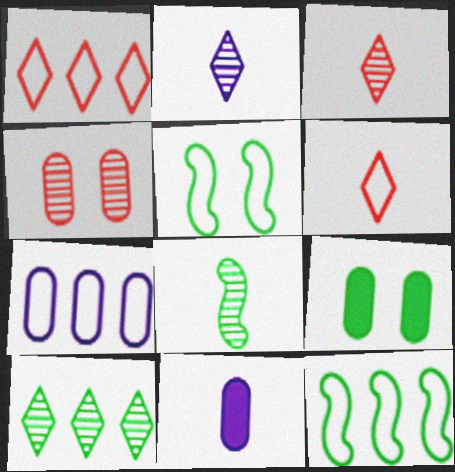[[1, 7, 12], 
[5, 6, 7], 
[6, 8, 11]]